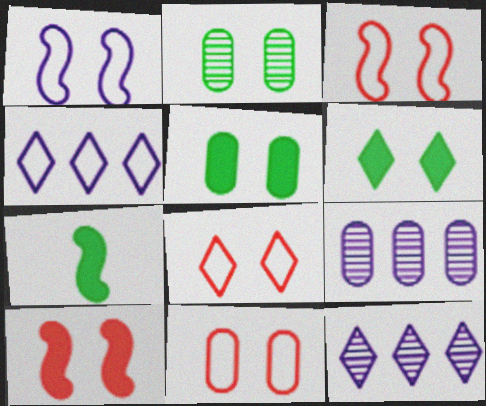[[3, 8, 11], 
[7, 8, 9], 
[7, 11, 12]]